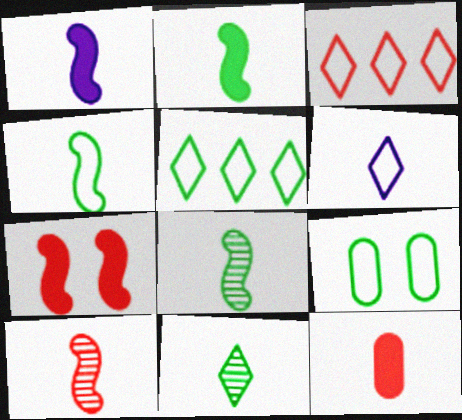[[1, 4, 10], 
[2, 4, 8], 
[4, 5, 9], 
[6, 8, 12]]